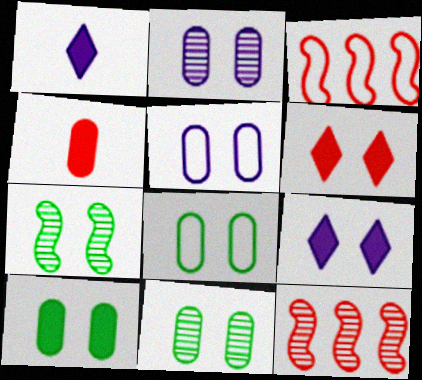[[1, 3, 11], 
[1, 8, 12], 
[5, 6, 7], 
[8, 10, 11]]